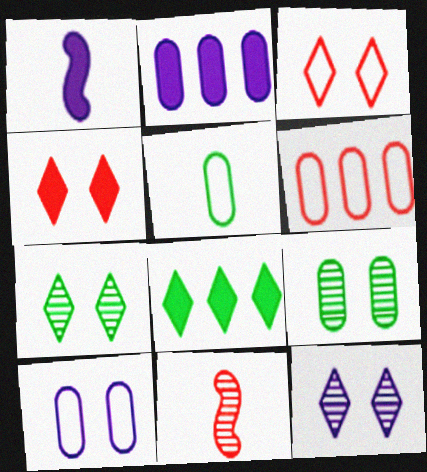[[1, 6, 7], 
[4, 6, 11], 
[5, 6, 10], 
[8, 10, 11]]